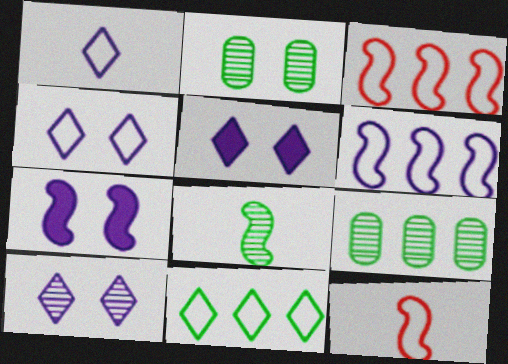[[3, 7, 8], 
[4, 5, 10], 
[5, 9, 12]]